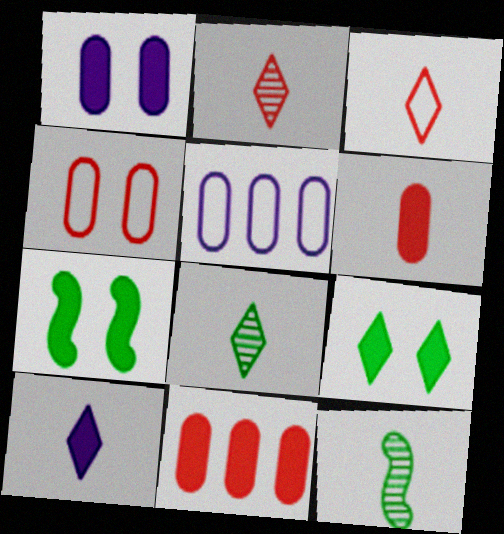[[2, 5, 7], 
[3, 8, 10], 
[7, 10, 11]]